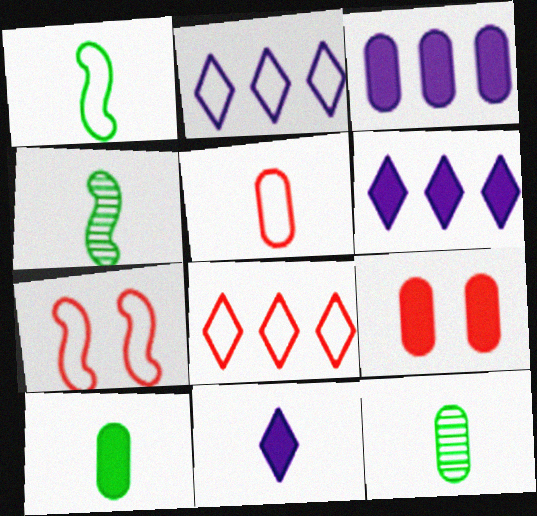[[2, 4, 9], 
[3, 9, 10], 
[4, 5, 11], 
[5, 7, 8], 
[6, 7, 12]]